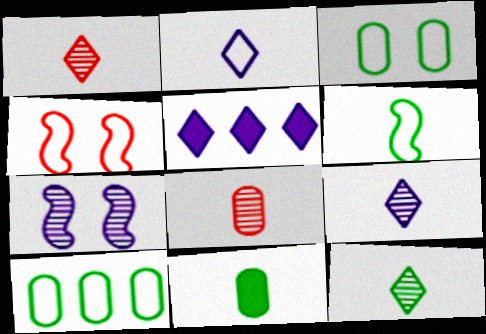[[1, 9, 12], 
[2, 4, 10], 
[6, 11, 12]]